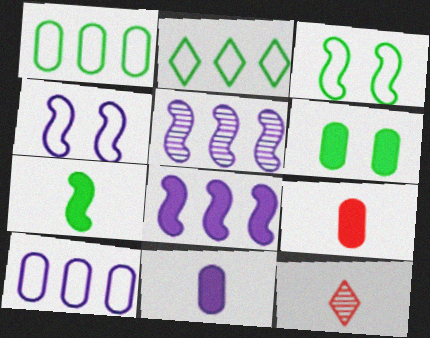[]